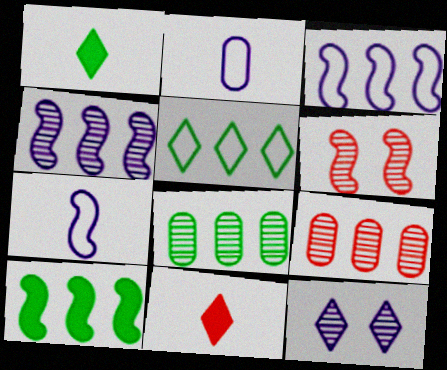[[5, 8, 10], 
[5, 11, 12], 
[6, 7, 10]]